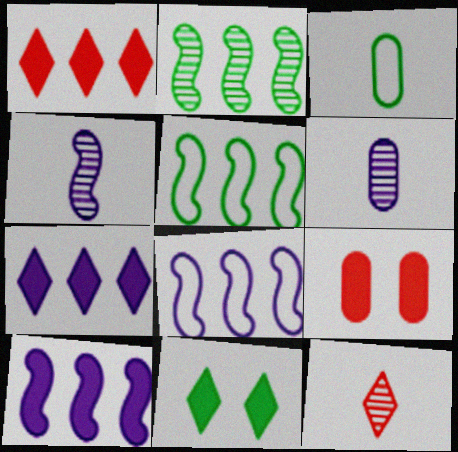[[2, 3, 11]]